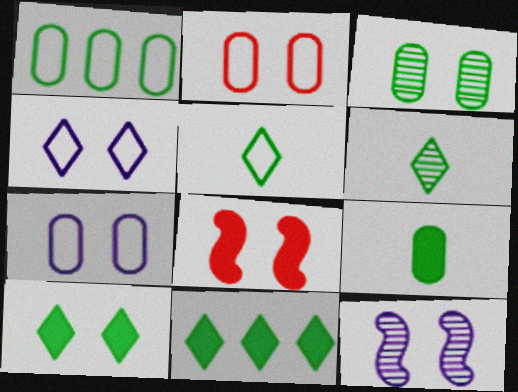[[1, 3, 9], 
[2, 10, 12], 
[3, 4, 8]]